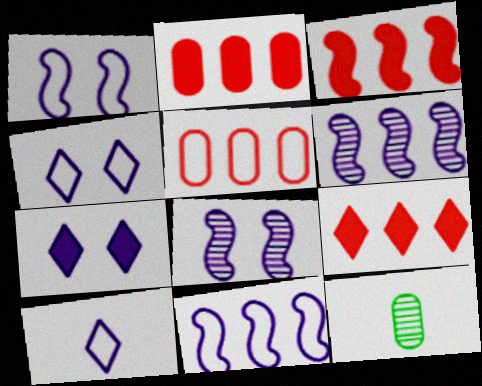[[1, 9, 12], 
[2, 3, 9], 
[3, 4, 12]]